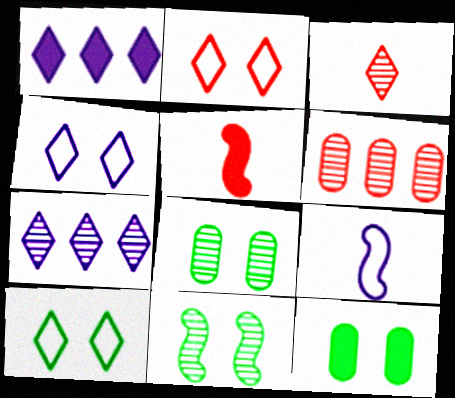[[1, 3, 10], 
[1, 5, 12], 
[2, 4, 10], 
[2, 5, 6], 
[10, 11, 12]]